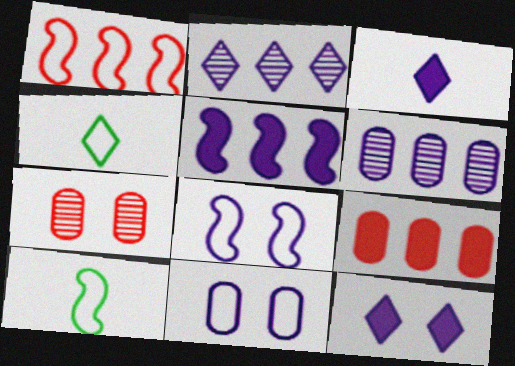[[1, 4, 11], 
[1, 8, 10], 
[3, 6, 8], 
[4, 5, 7]]